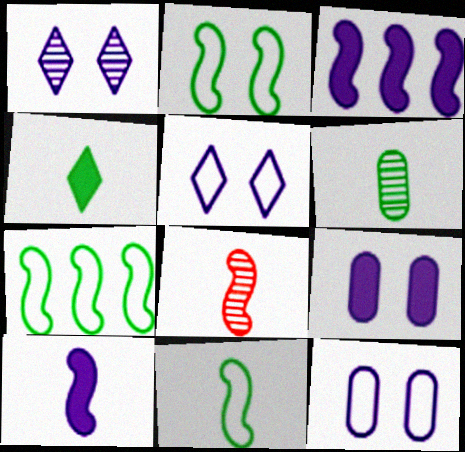[[2, 3, 8], 
[2, 7, 11], 
[4, 6, 11], 
[8, 10, 11]]